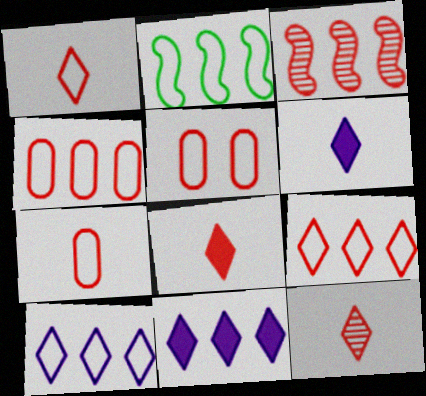[[1, 8, 12], 
[2, 4, 10], 
[3, 5, 8], 
[4, 5, 7]]